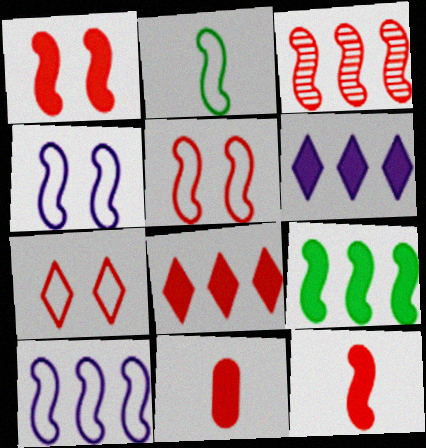[[1, 8, 11], 
[2, 5, 10], 
[3, 5, 12], 
[3, 7, 11], 
[3, 9, 10]]